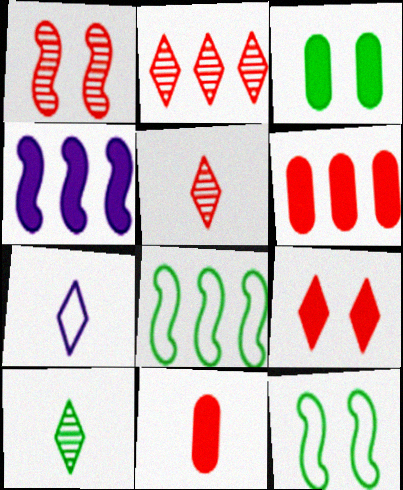[[3, 8, 10]]